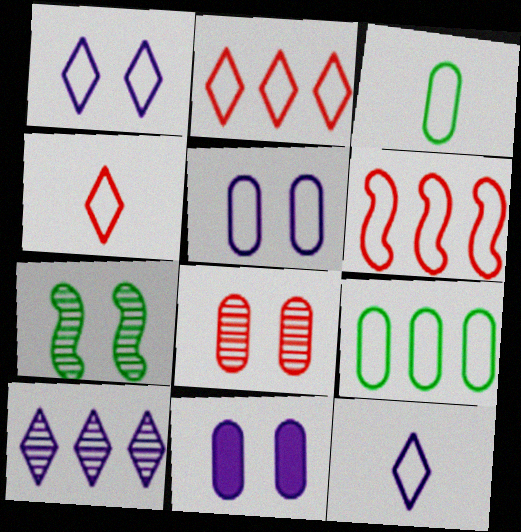[[1, 3, 6]]